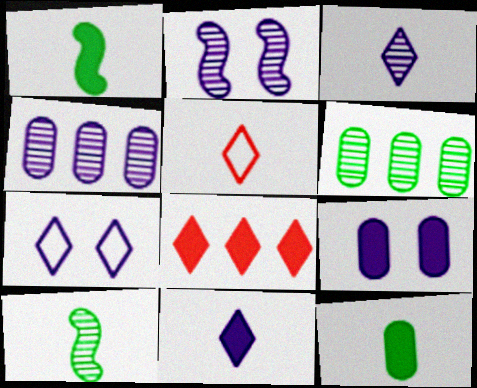[[1, 8, 9], 
[2, 3, 4], 
[2, 7, 9]]